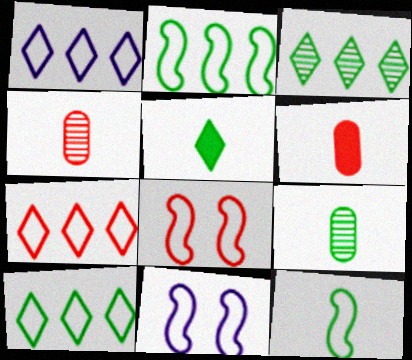[[1, 7, 10], 
[3, 6, 11], 
[5, 9, 12]]